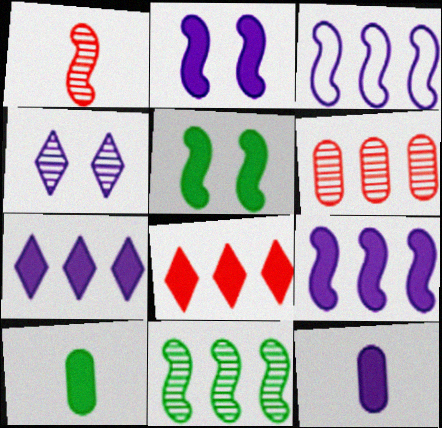[[1, 3, 5], 
[2, 7, 12], 
[2, 8, 10], 
[3, 4, 12], 
[5, 8, 12]]